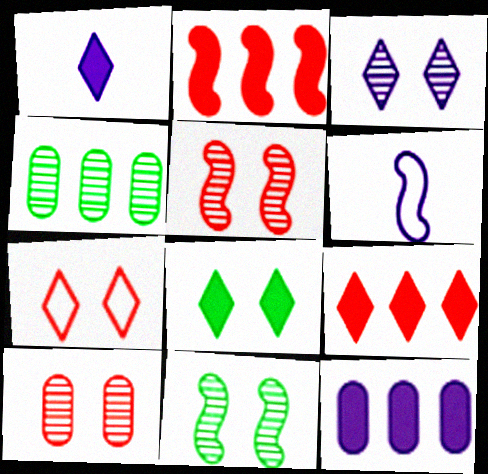[[1, 8, 9], 
[2, 6, 11], 
[3, 6, 12], 
[3, 7, 8], 
[3, 10, 11]]